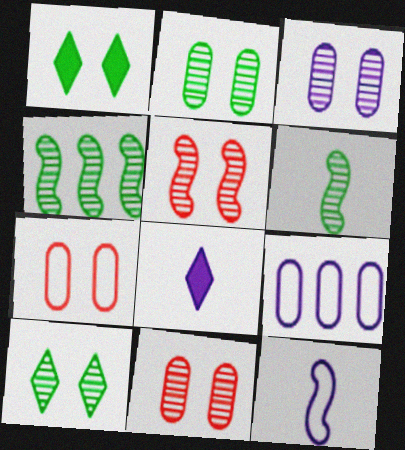[[2, 3, 11], 
[3, 5, 10], 
[4, 7, 8]]